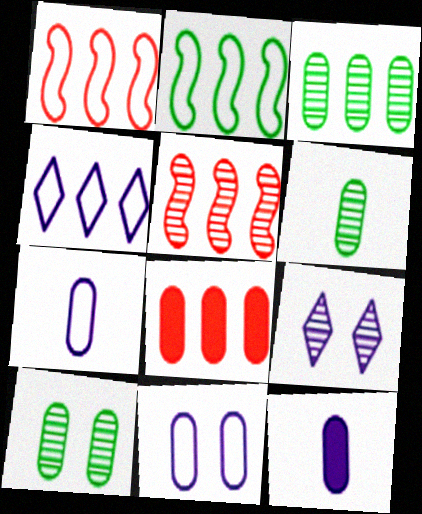[[3, 6, 10], 
[5, 6, 9], 
[6, 8, 11], 
[7, 8, 10]]